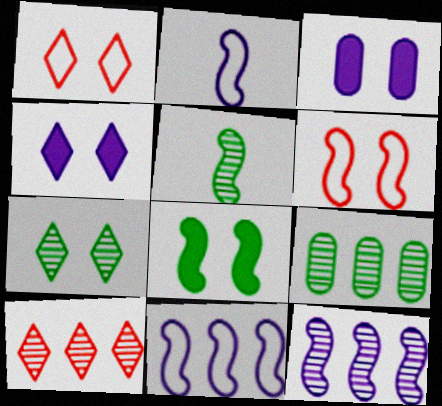[[1, 4, 7], 
[3, 6, 7], 
[5, 7, 9], 
[9, 10, 12]]